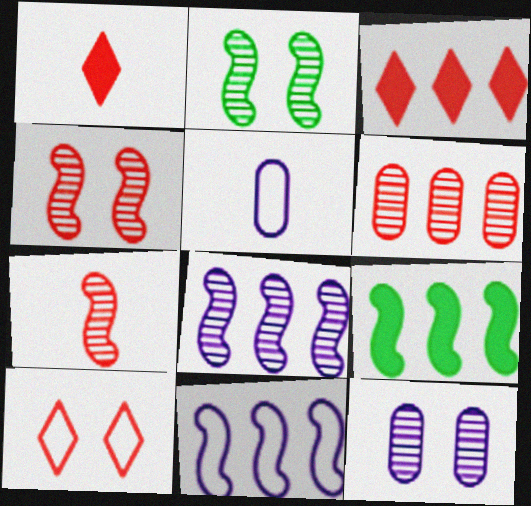[[2, 3, 5], 
[2, 7, 8]]